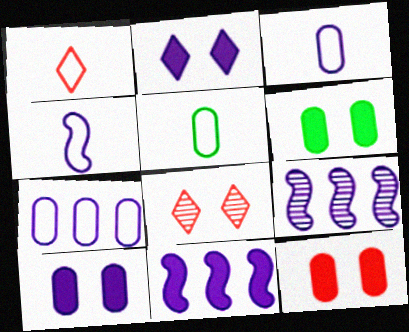[[1, 4, 5], 
[1, 6, 9], 
[2, 3, 9], 
[5, 8, 11], 
[6, 10, 12]]